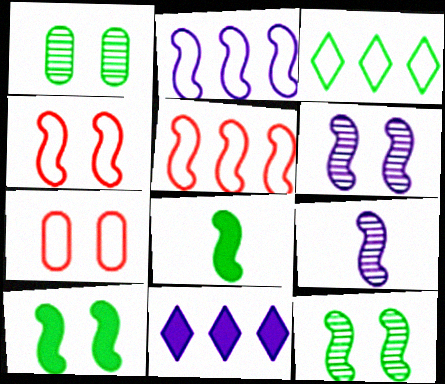[[1, 3, 8], 
[4, 6, 10], 
[5, 6, 8], 
[5, 9, 10]]